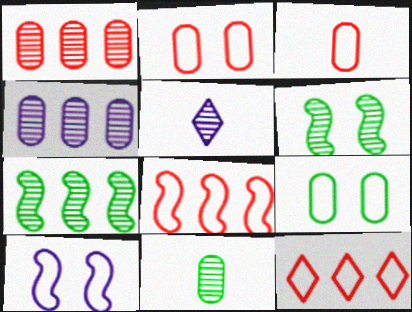[[1, 5, 6]]